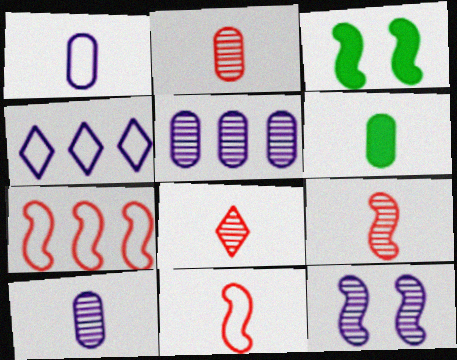[[1, 2, 6], 
[2, 3, 4], 
[2, 8, 9]]